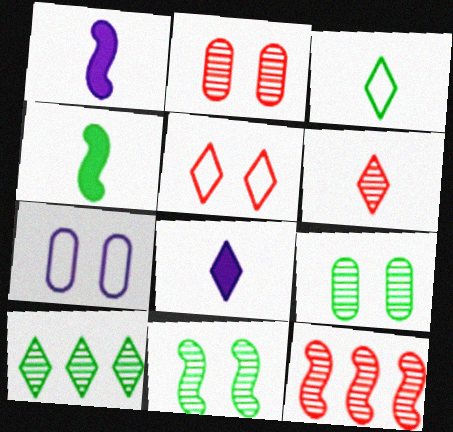[[2, 6, 12], 
[3, 6, 8], 
[5, 8, 10]]